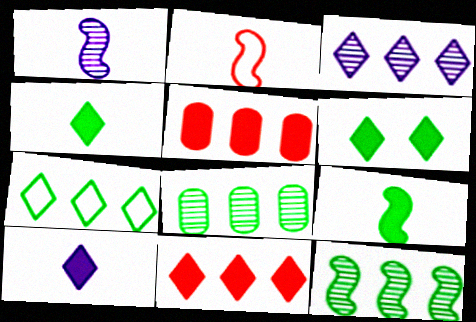[[1, 2, 9], 
[3, 7, 11], 
[6, 10, 11]]